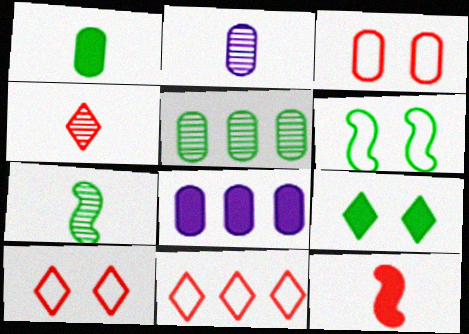[[2, 4, 7], 
[4, 6, 8], 
[7, 8, 10], 
[8, 9, 12]]